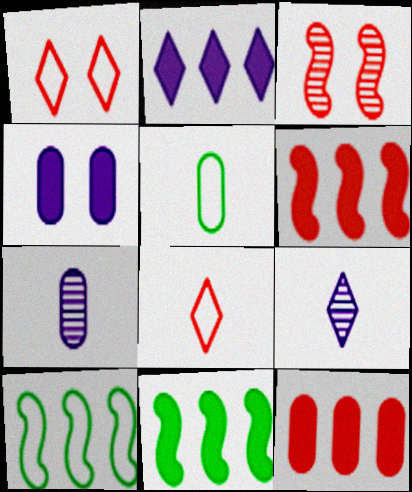[[1, 7, 11], 
[2, 3, 5], 
[2, 11, 12], 
[3, 8, 12]]